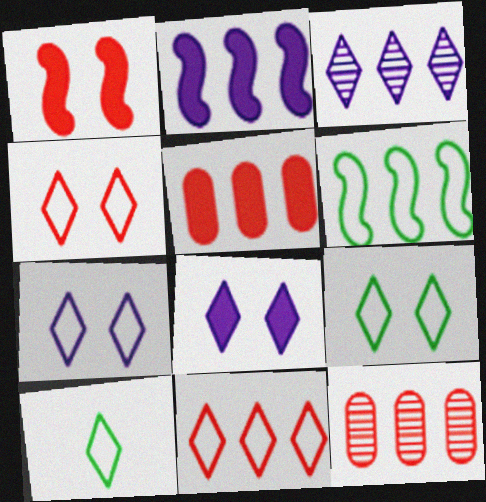[[3, 5, 6], 
[4, 7, 9], 
[7, 10, 11]]